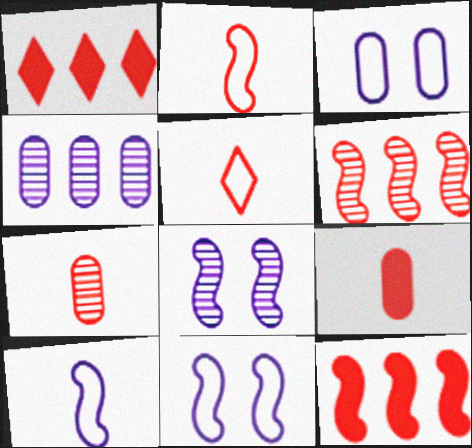[]